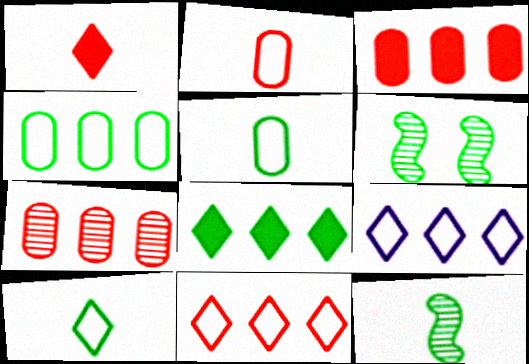[[5, 6, 8]]